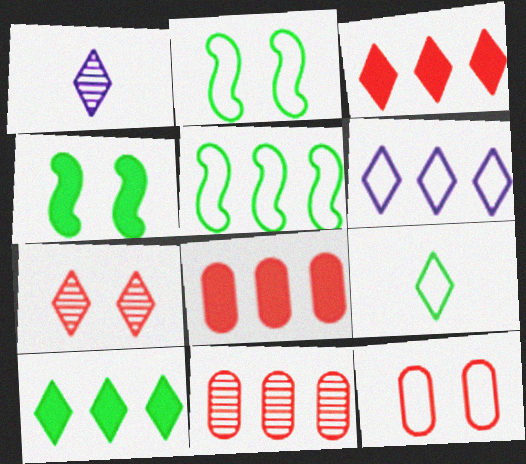[[1, 2, 8]]